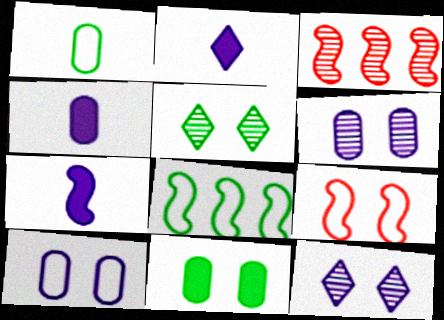[[2, 4, 7], 
[9, 11, 12]]